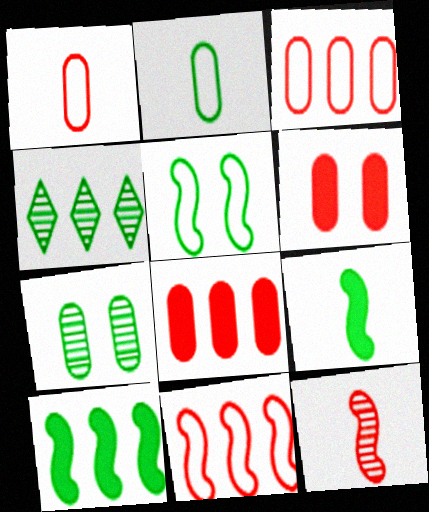[]